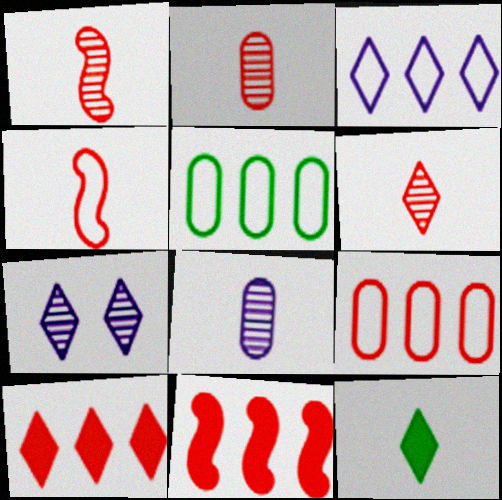[[1, 2, 6], 
[4, 8, 12]]